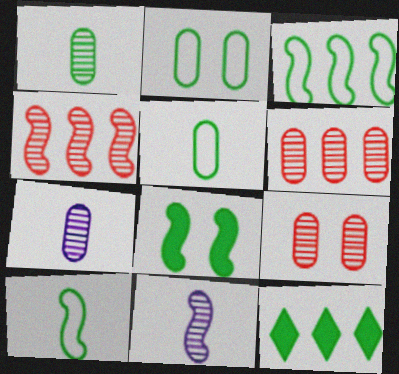[]